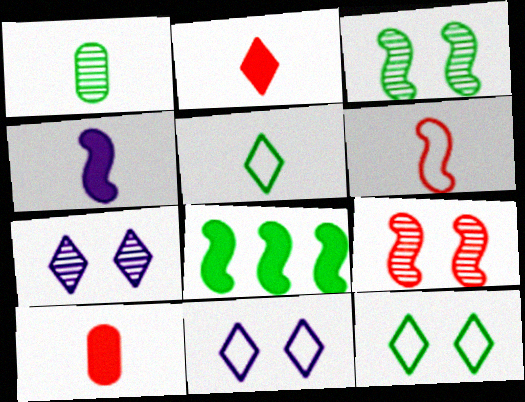[[1, 8, 12]]